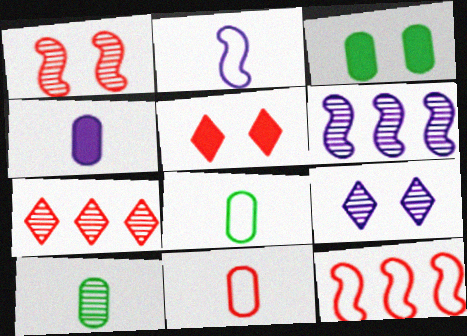[[2, 3, 7], 
[4, 10, 11], 
[5, 6, 8]]